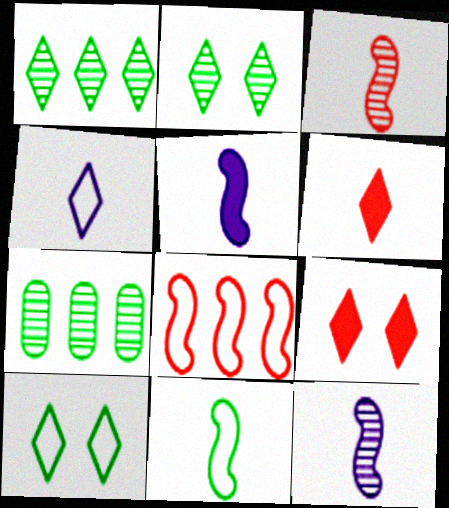[[1, 4, 9], 
[3, 5, 11]]